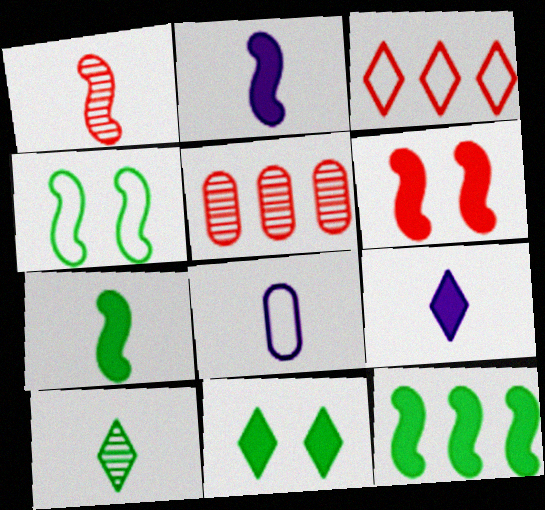[[2, 6, 12], 
[3, 4, 8], 
[4, 5, 9]]